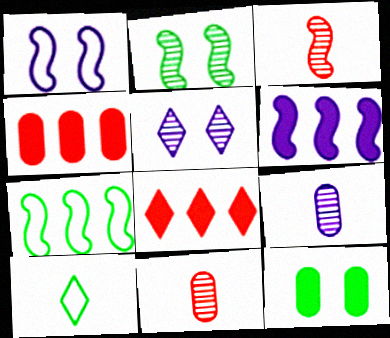[[5, 8, 10]]